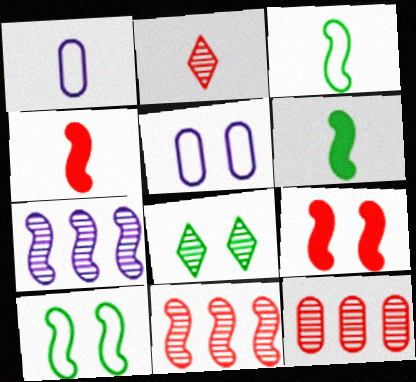[[1, 2, 6], 
[3, 7, 9], 
[4, 7, 10], 
[5, 8, 9]]